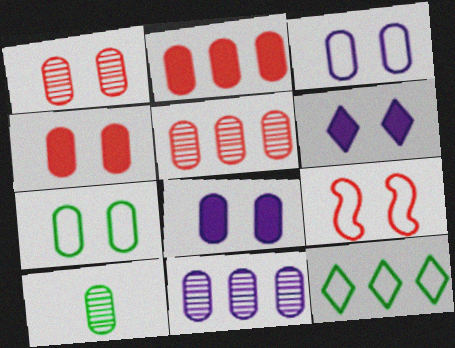[[1, 7, 8], 
[1, 10, 11], 
[2, 3, 10]]